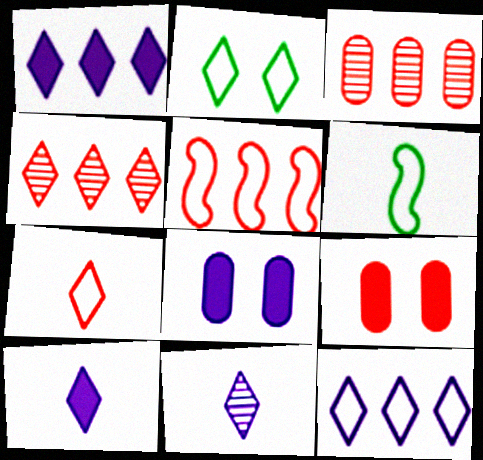[[2, 4, 10], 
[2, 7, 12], 
[4, 6, 8]]